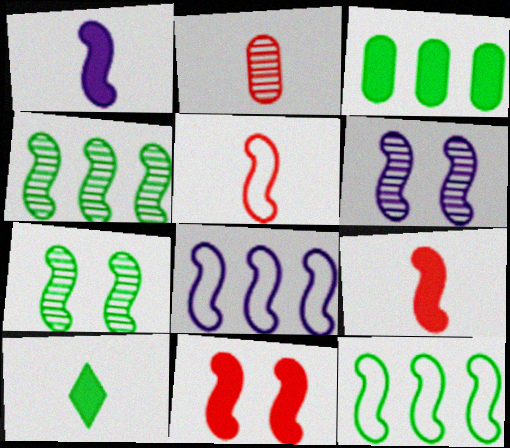[[1, 6, 8], 
[6, 9, 12], 
[7, 8, 9]]